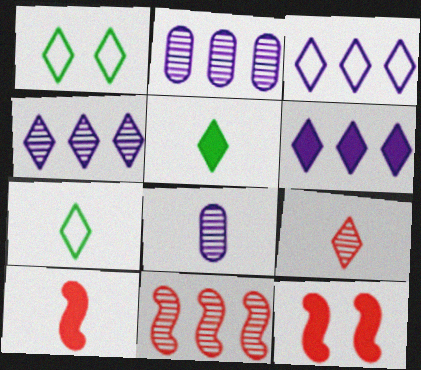[[1, 2, 10], 
[1, 6, 9], 
[2, 7, 12], 
[3, 4, 6], 
[7, 8, 10]]